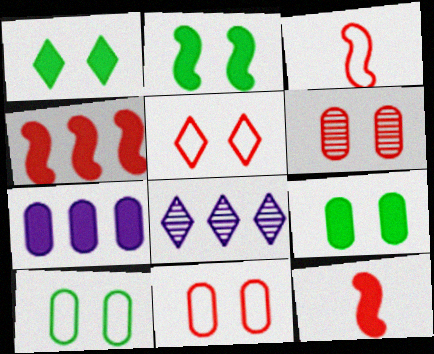[[1, 2, 9], 
[1, 7, 12], 
[3, 8, 9], 
[8, 10, 12]]